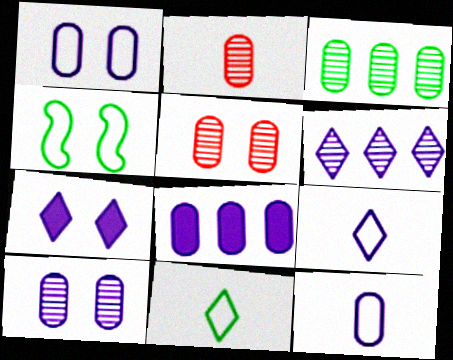[[2, 3, 10], 
[4, 5, 7], 
[6, 7, 9], 
[8, 10, 12]]